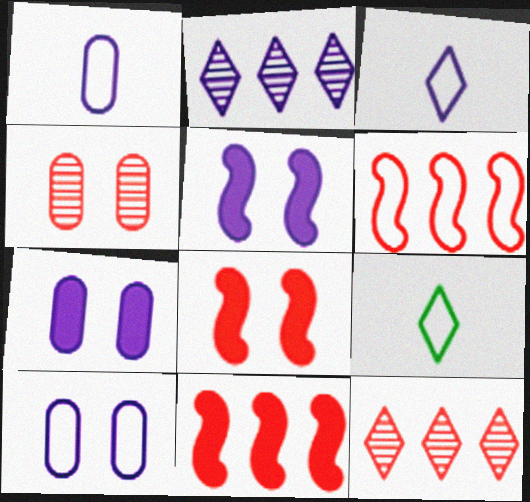[[1, 2, 5], 
[6, 9, 10]]